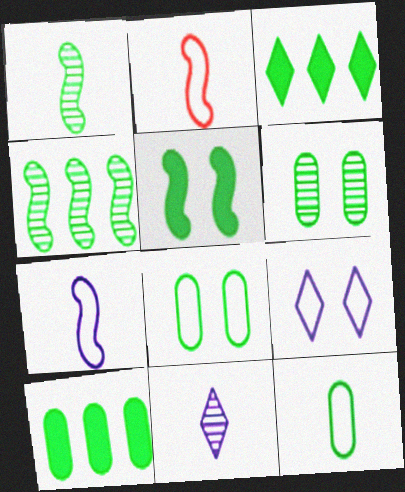[[1, 3, 8], 
[6, 10, 12]]